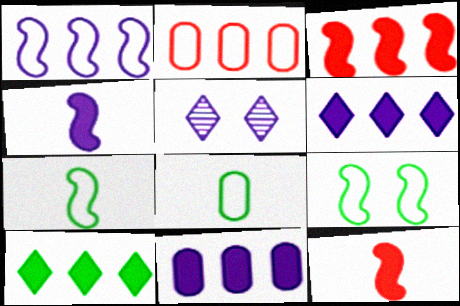[[3, 5, 8], 
[3, 10, 11]]